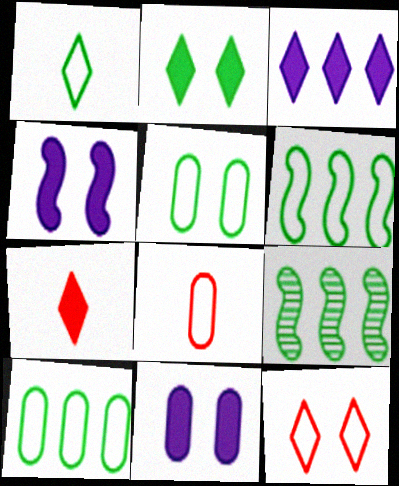[[1, 5, 6], 
[2, 3, 7]]